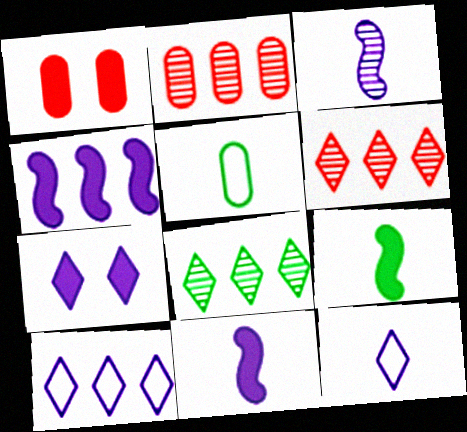[]